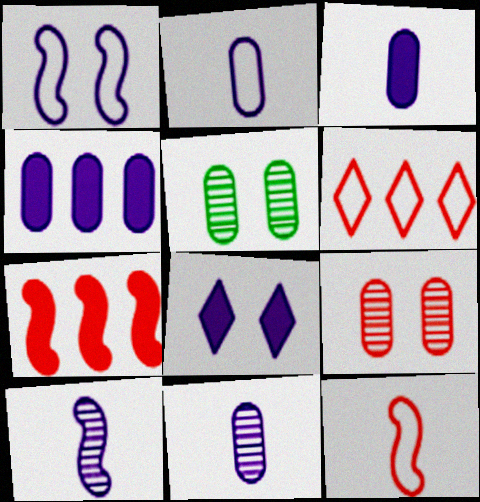[[2, 3, 11]]